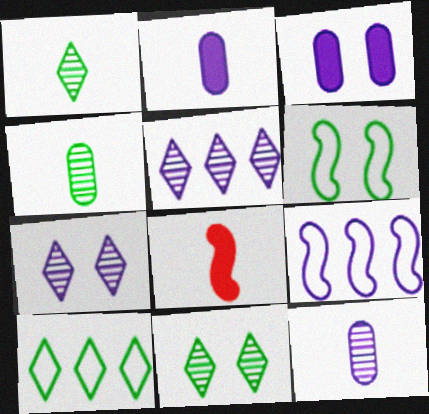[[2, 7, 9]]